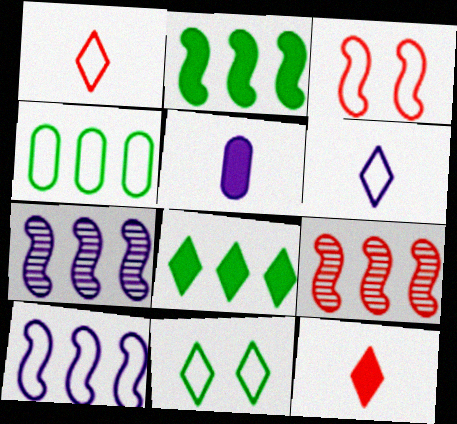[[2, 9, 10], 
[3, 4, 6], 
[5, 9, 11]]